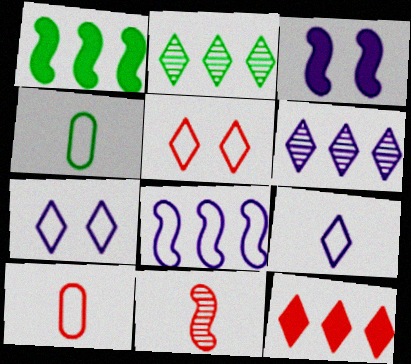[[2, 3, 10], 
[4, 5, 8]]